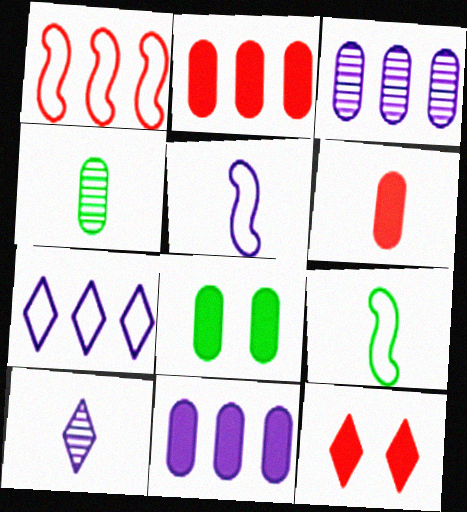[[1, 8, 10], 
[3, 9, 12], 
[6, 8, 11], 
[6, 9, 10]]